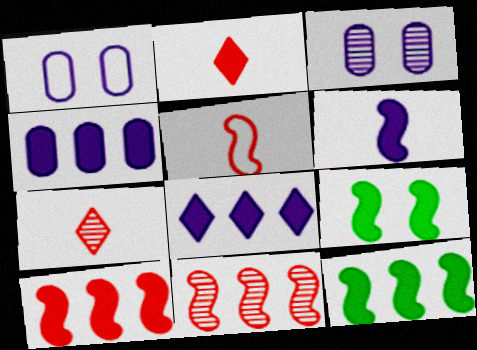[[1, 7, 12], 
[2, 4, 9], 
[6, 9, 10]]